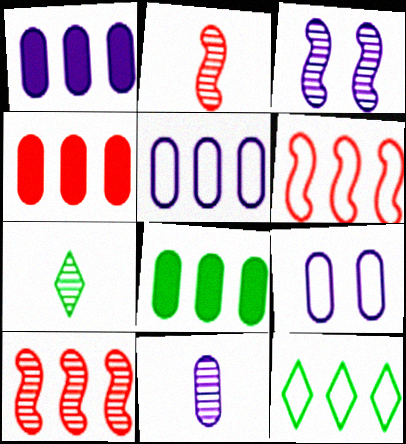[[1, 4, 8], 
[1, 9, 11], 
[1, 10, 12], 
[2, 7, 11], 
[5, 6, 12]]